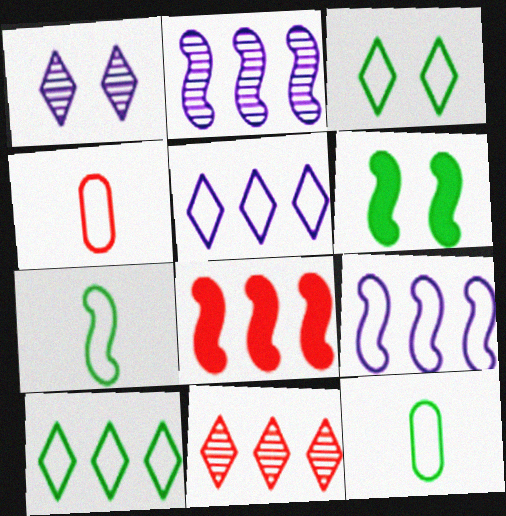[[1, 8, 12], 
[3, 4, 9]]